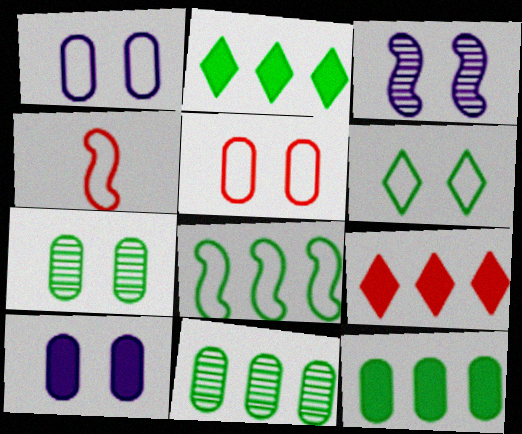[[2, 8, 11], 
[5, 7, 10]]